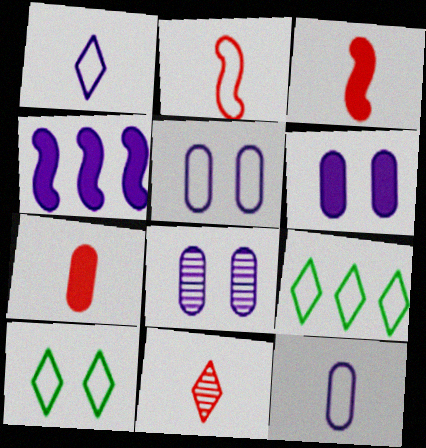[[1, 4, 8], 
[2, 5, 9], 
[2, 7, 11], 
[3, 8, 9], 
[5, 6, 8]]